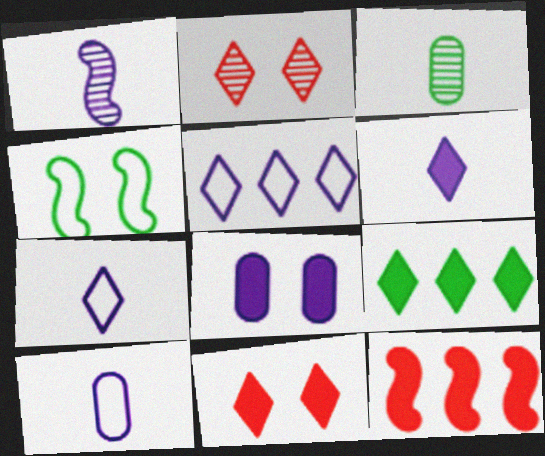[[1, 4, 12], 
[1, 5, 8], 
[1, 6, 10], 
[2, 4, 8], 
[2, 7, 9], 
[3, 4, 9], 
[6, 9, 11]]